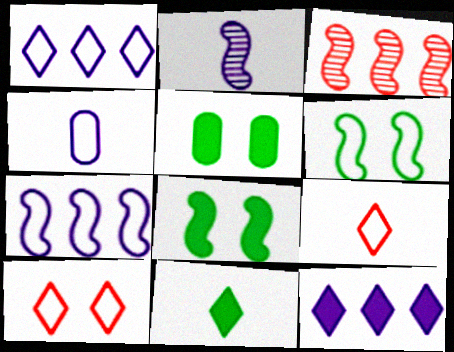[]